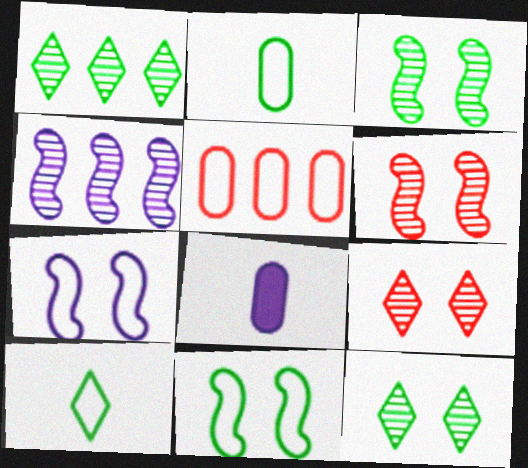[[5, 7, 10]]